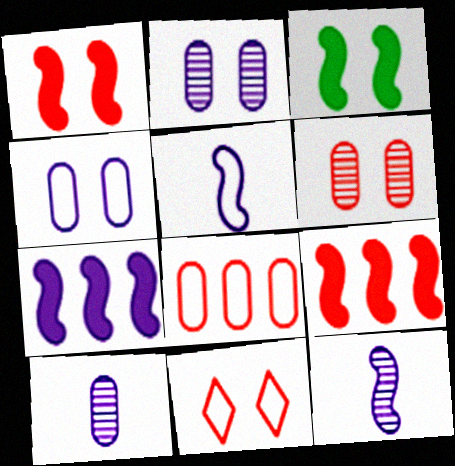[[1, 6, 11], 
[2, 3, 11]]